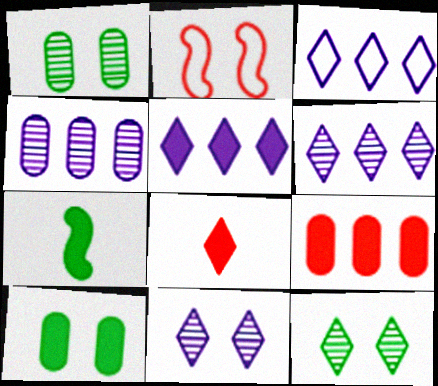[[2, 10, 11], 
[3, 5, 6], 
[3, 8, 12]]